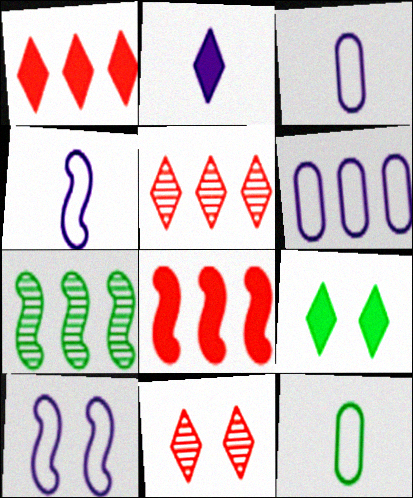[[1, 2, 9], 
[1, 6, 7], 
[7, 9, 12]]